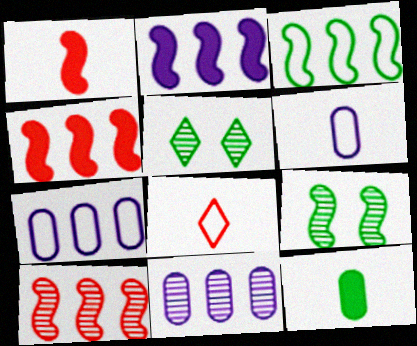[[1, 5, 7], 
[2, 3, 10], 
[3, 5, 12], 
[4, 5, 6]]